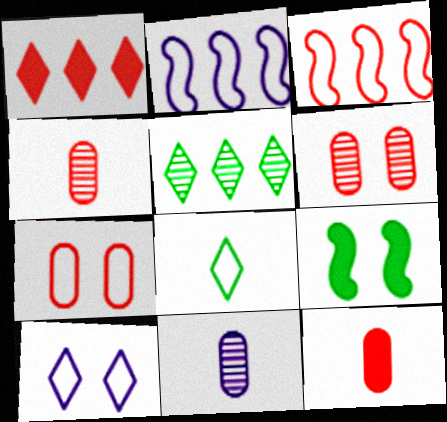[[2, 7, 8], 
[6, 9, 10]]